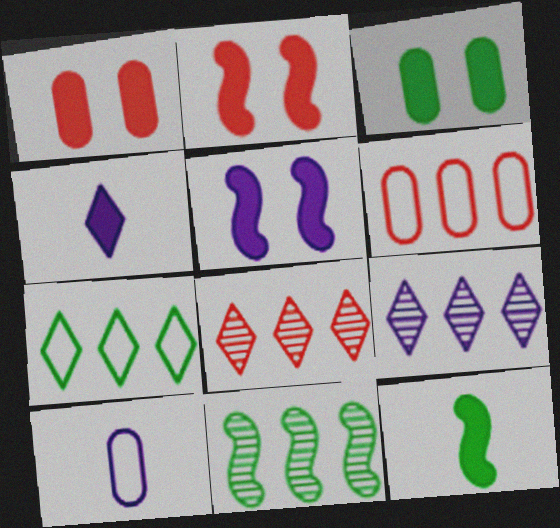[[5, 9, 10]]